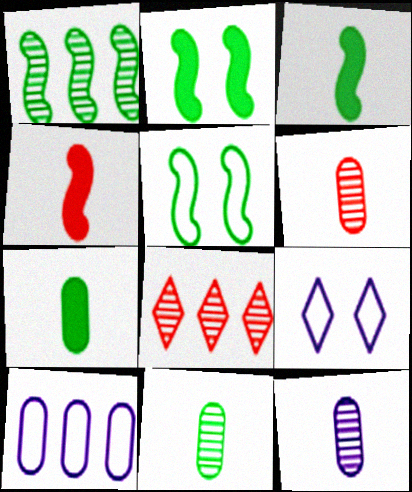[[1, 3, 5], 
[6, 11, 12]]